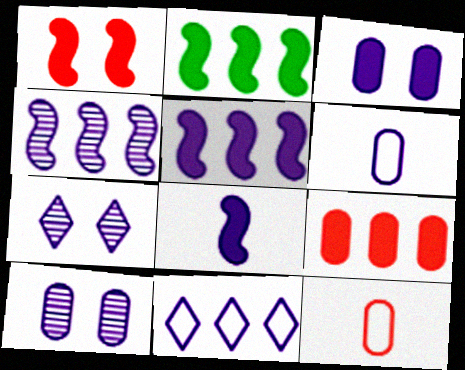[[1, 2, 8], 
[2, 7, 12], 
[5, 6, 7], 
[8, 10, 11]]